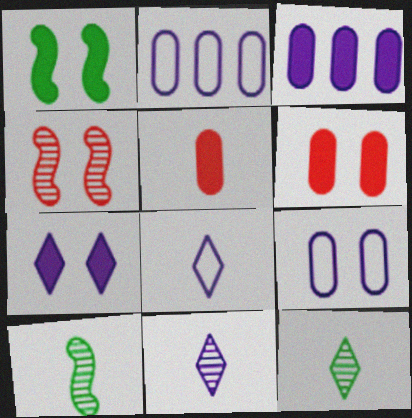[[1, 6, 7], 
[5, 8, 10]]